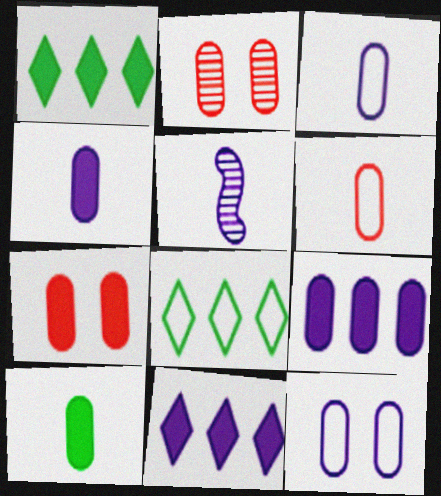[[5, 7, 8], 
[5, 11, 12], 
[7, 9, 10]]